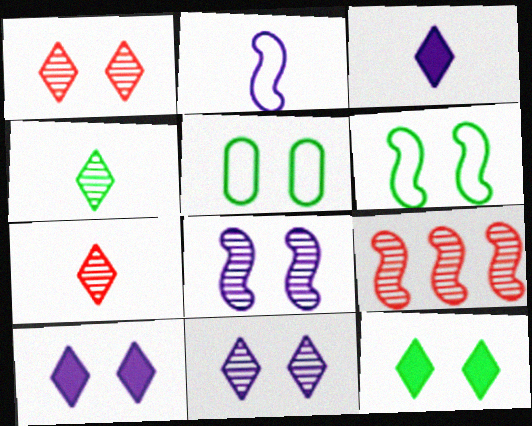[[3, 5, 9]]